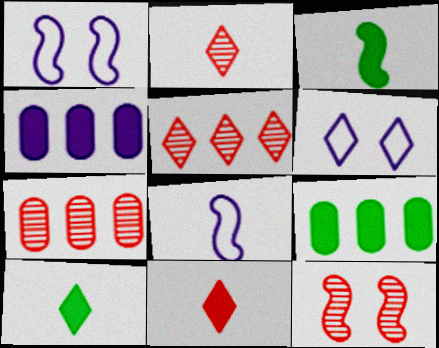[[1, 2, 9], 
[1, 7, 10], 
[2, 7, 12], 
[3, 6, 7], 
[5, 6, 10]]